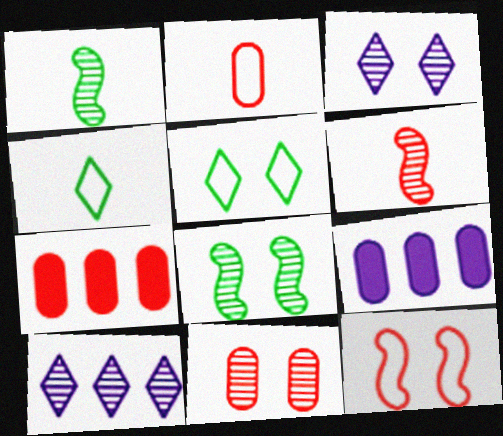[[1, 10, 11], 
[2, 7, 11], 
[3, 8, 11], 
[5, 6, 9]]